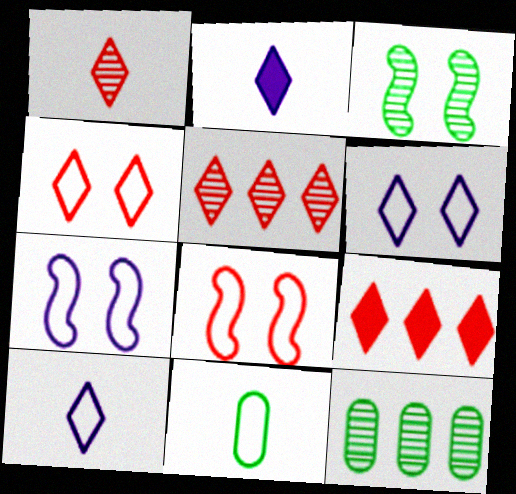[[1, 4, 9], 
[2, 8, 12]]